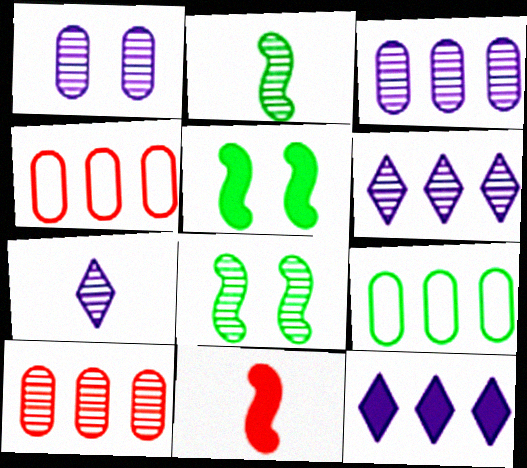[[4, 5, 7], 
[7, 8, 10]]